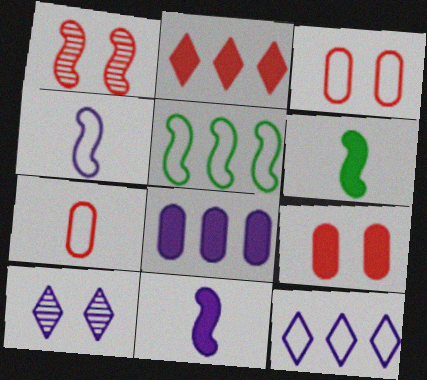[[1, 2, 7], 
[1, 5, 11], 
[4, 8, 10]]